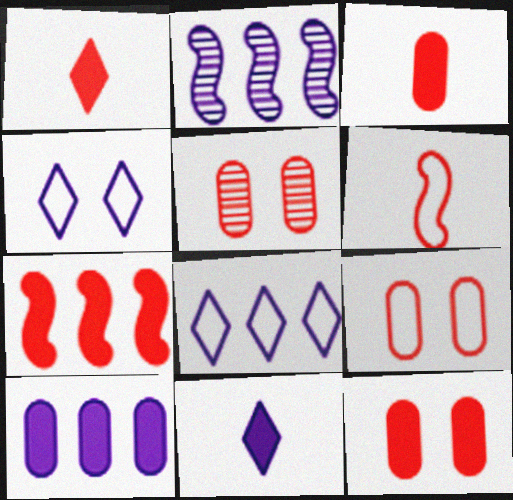[[1, 7, 12], 
[2, 8, 10], 
[5, 9, 12]]